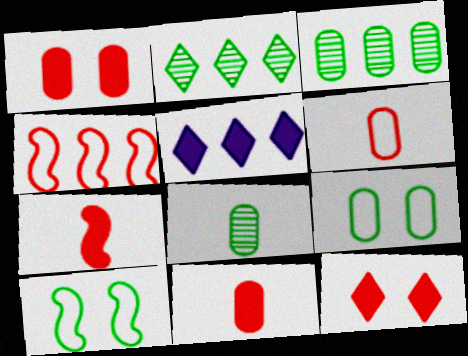[[3, 4, 5]]